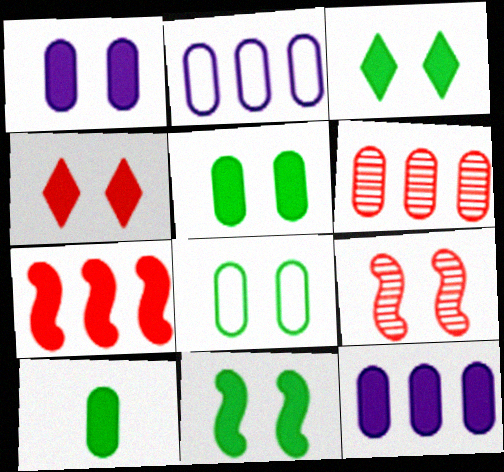[[1, 4, 11], 
[3, 5, 11]]